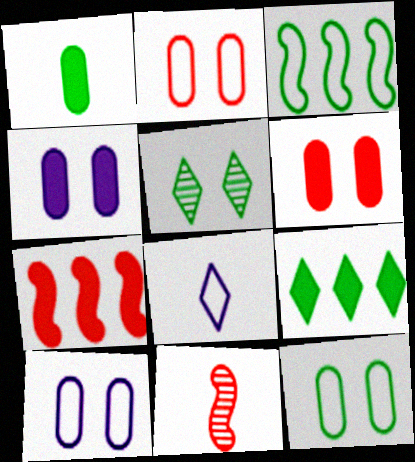[[1, 3, 5], 
[1, 8, 11], 
[2, 3, 8], 
[2, 10, 12], 
[9, 10, 11]]